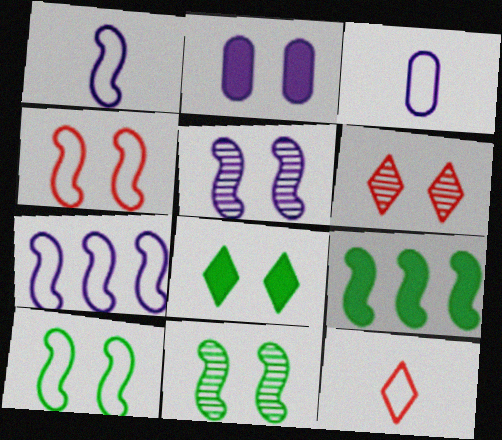[[2, 6, 10], 
[3, 6, 9]]